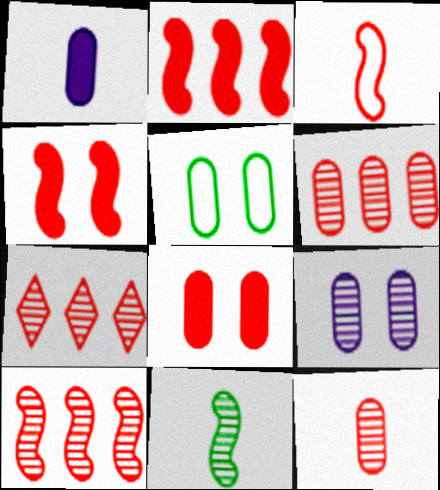[[1, 5, 6], 
[3, 4, 10], 
[3, 7, 8], 
[5, 8, 9], 
[6, 7, 10], 
[7, 9, 11]]